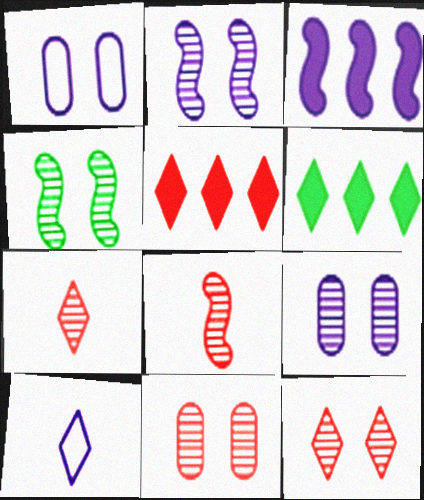[[1, 6, 8], 
[3, 9, 10], 
[4, 9, 12], 
[6, 10, 12]]